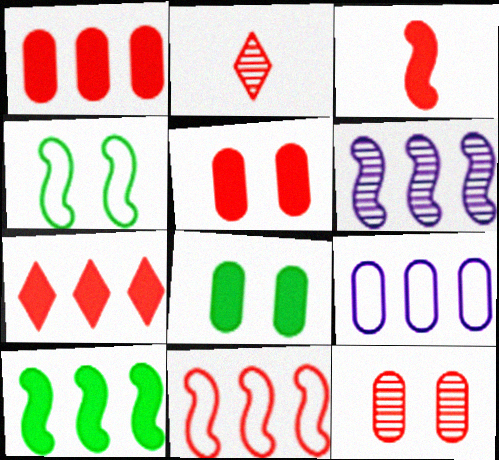[[2, 5, 11], 
[3, 4, 6], 
[3, 5, 7], 
[6, 10, 11]]